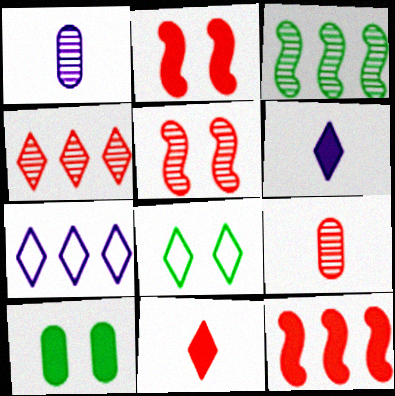[[1, 8, 12], 
[4, 5, 9], 
[4, 6, 8], 
[6, 10, 12]]